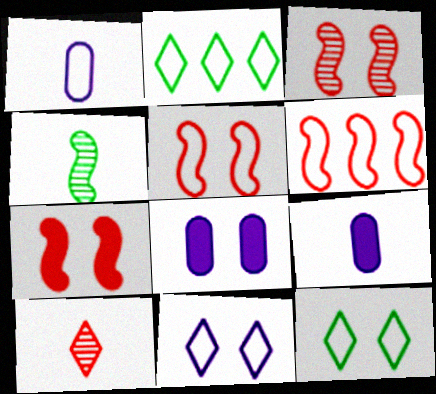[[1, 2, 5], 
[1, 6, 12], 
[2, 3, 9], 
[3, 5, 7], 
[3, 8, 12]]